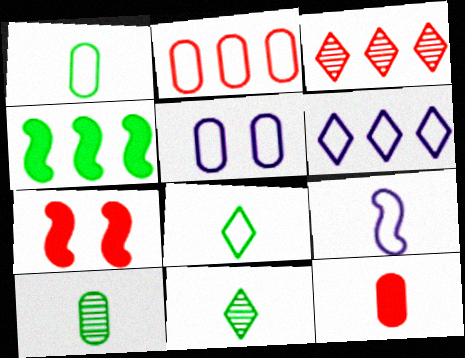[[1, 2, 5], 
[5, 6, 9], 
[6, 7, 10], 
[9, 11, 12]]